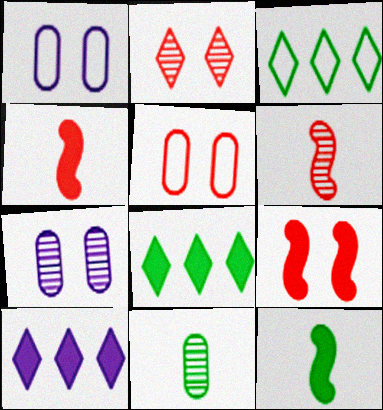[[1, 6, 8], 
[2, 5, 9], 
[3, 4, 7]]